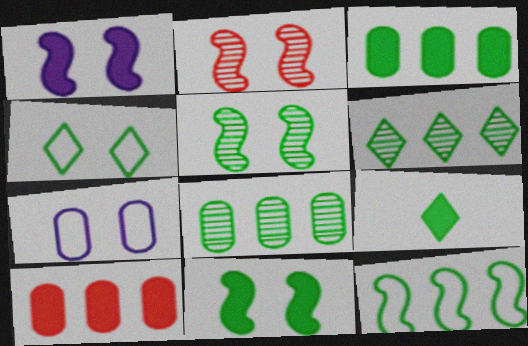[[1, 9, 10], 
[3, 6, 12], 
[3, 9, 11], 
[4, 6, 9]]